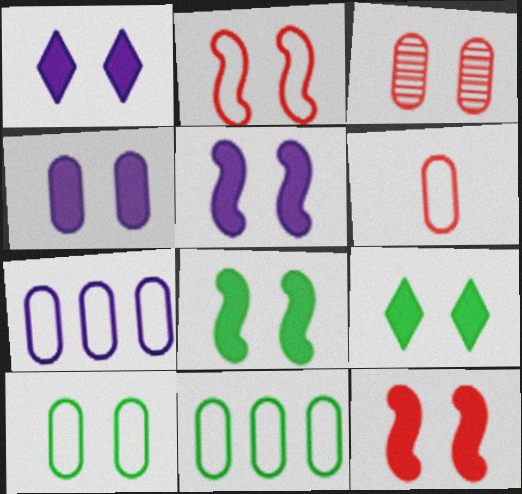[[1, 4, 5], 
[3, 4, 10], 
[4, 9, 12], 
[5, 8, 12], 
[6, 7, 10]]